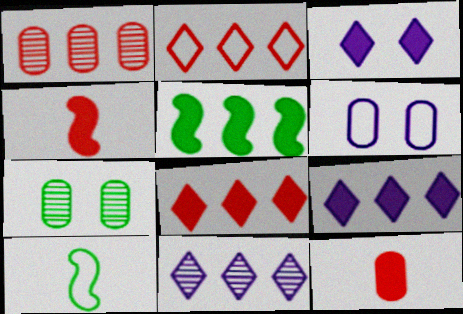[[1, 3, 10], 
[2, 6, 10], 
[3, 5, 12]]